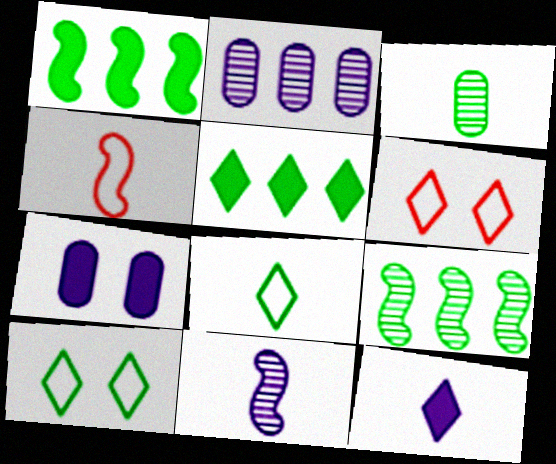[[1, 3, 10], 
[3, 4, 12]]